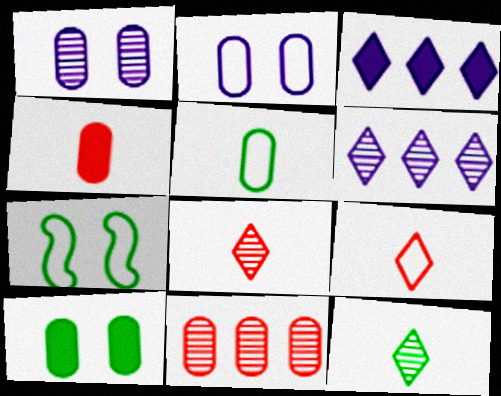[[4, 6, 7]]